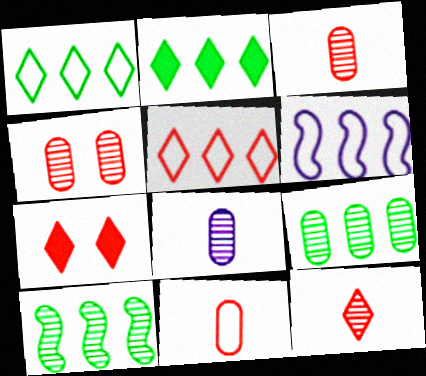[[4, 8, 9], 
[5, 7, 12]]